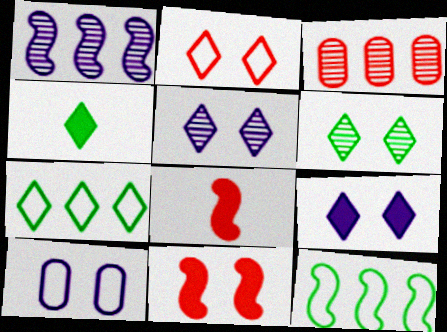[[2, 3, 8], 
[2, 6, 9], 
[4, 6, 7], 
[6, 10, 11]]